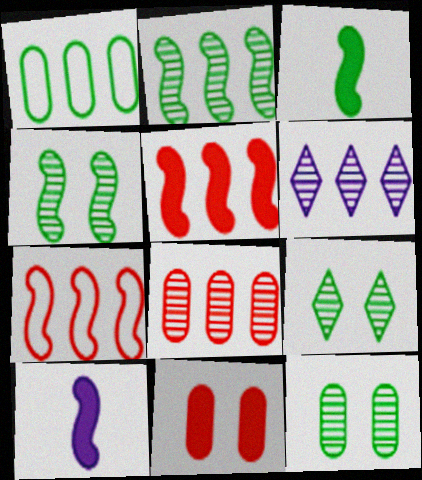[[1, 3, 9], 
[1, 5, 6], 
[2, 6, 8], 
[4, 7, 10], 
[4, 9, 12]]